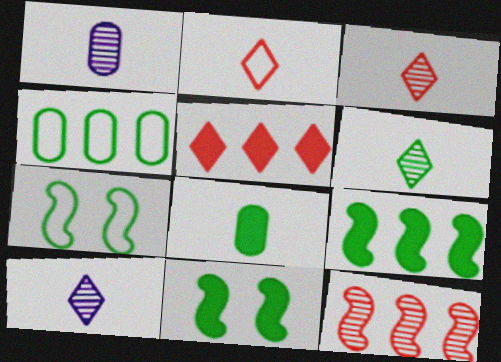[[1, 5, 7], 
[3, 6, 10], 
[4, 6, 11]]